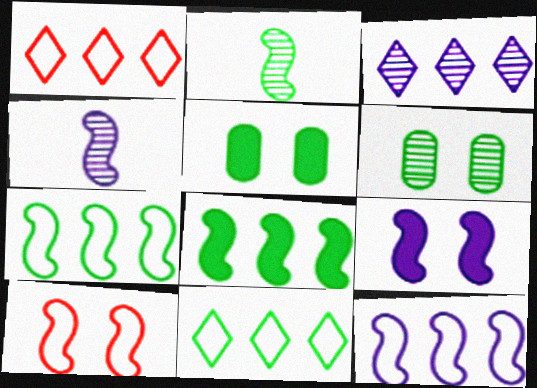[[1, 4, 5], 
[2, 5, 11], 
[4, 8, 10], 
[4, 9, 12]]